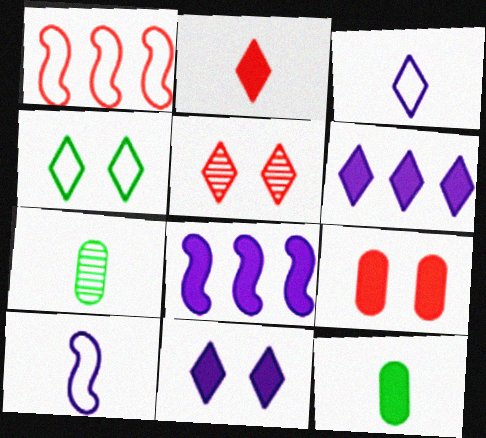[[1, 7, 11], 
[2, 7, 10], 
[4, 5, 11]]